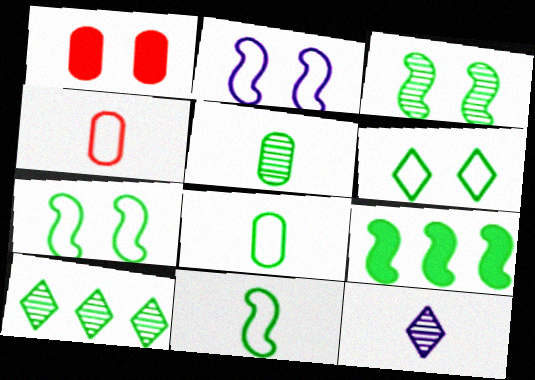[[3, 5, 10], 
[3, 9, 11], 
[5, 6, 9]]